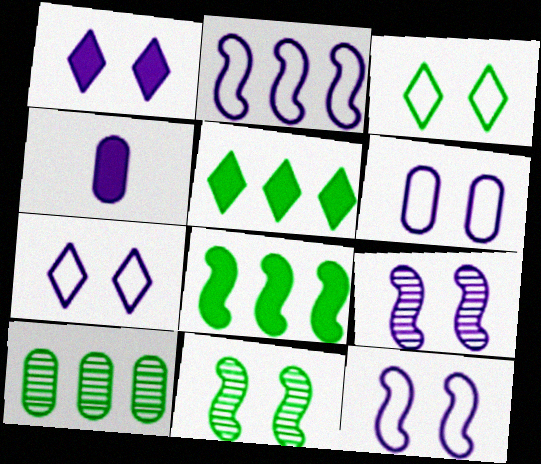[[1, 6, 9], 
[6, 7, 12]]